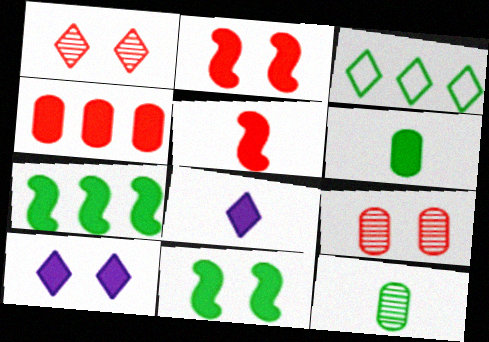[[1, 3, 8], 
[3, 11, 12], 
[4, 8, 11], 
[5, 6, 8]]